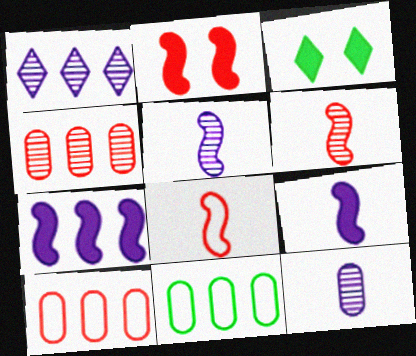[[3, 5, 10]]